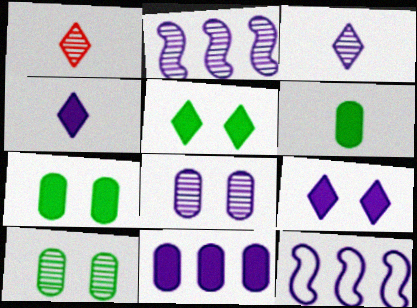[[1, 2, 10], 
[1, 7, 12], 
[2, 3, 8], 
[4, 8, 12]]